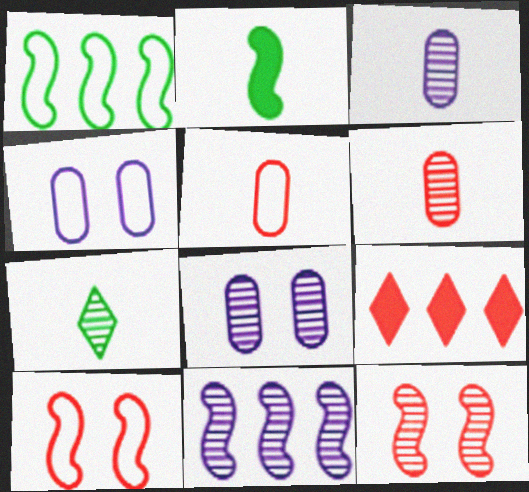[[2, 10, 11], 
[5, 9, 12], 
[6, 9, 10]]